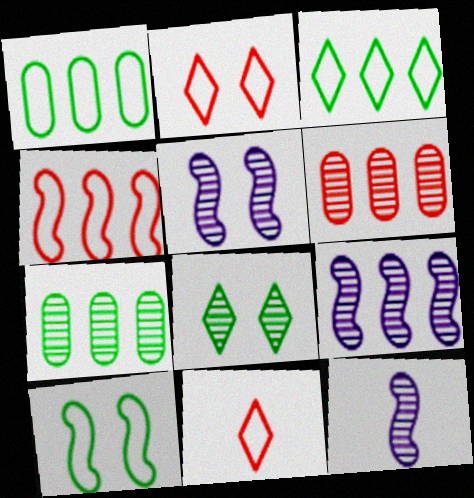[[5, 9, 12], 
[6, 8, 12]]